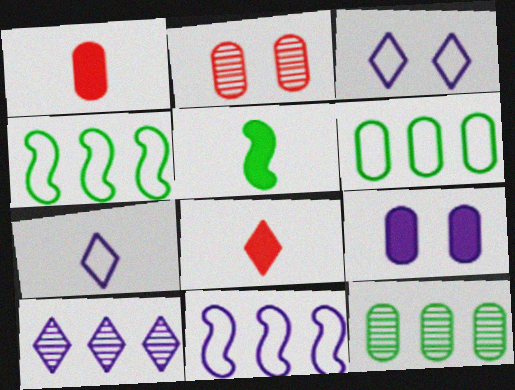[]